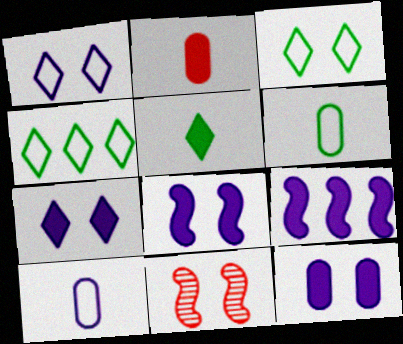[[3, 11, 12], 
[7, 8, 12]]